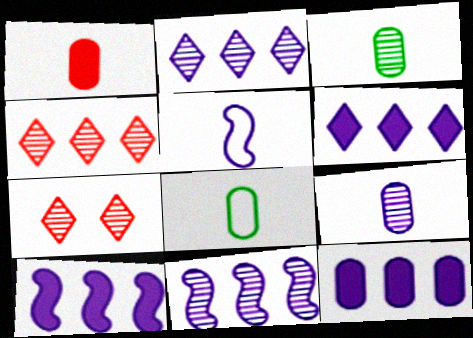[[1, 8, 9], 
[3, 7, 11], 
[6, 10, 12], 
[7, 8, 10]]